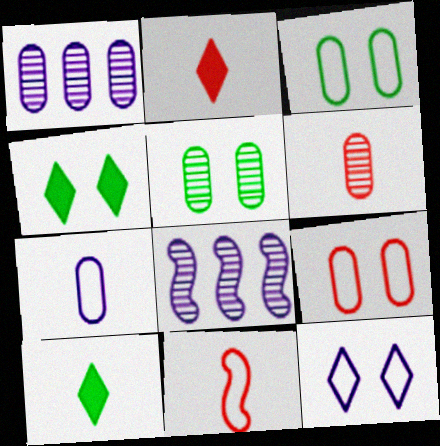[[1, 4, 11], 
[1, 5, 6], 
[2, 3, 8], 
[2, 6, 11], 
[8, 9, 10]]